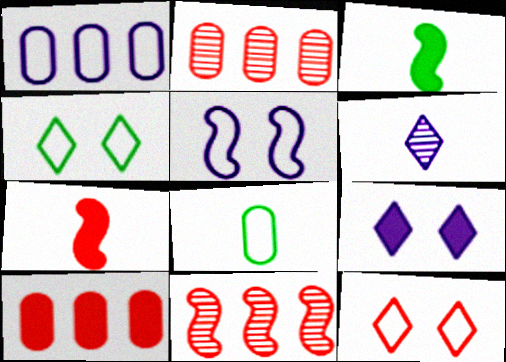[[2, 7, 12], 
[3, 5, 11], 
[3, 9, 10], 
[6, 7, 8], 
[8, 9, 11]]